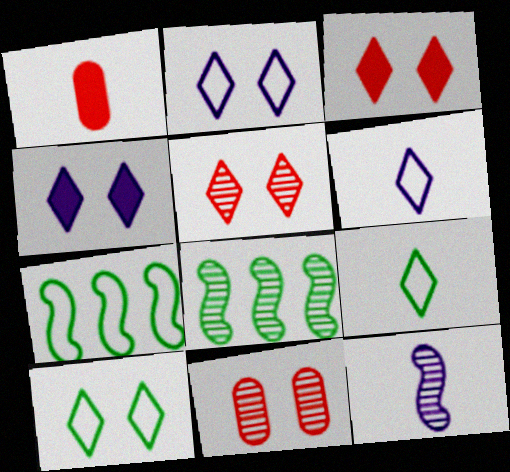[[1, 2, 8], 
[1, 9, 12], 
[4, 5, 10]]